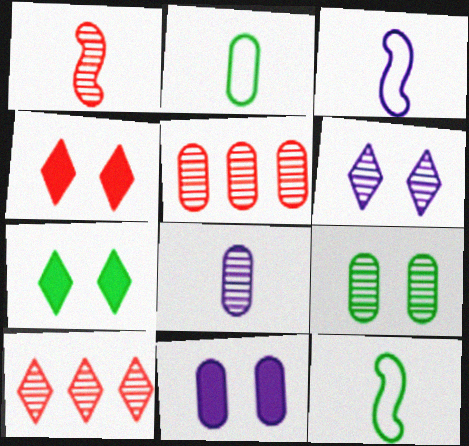[[2, 5, 11], 
[3, 5, 7], 
[5, 8, 9], 
[10, 11, 12]]